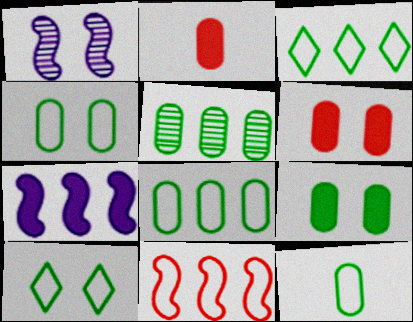[[1, 2, 3], 
[1, 6, 10], 
[4, 8, 12], 
[5, 9, 12]]